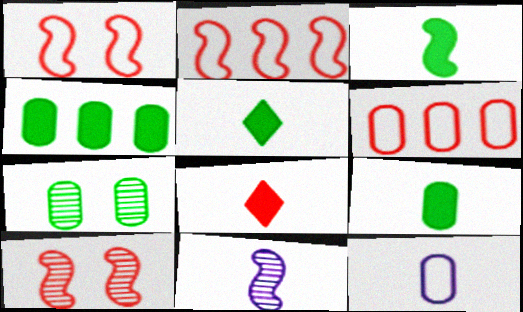[[3, 5, 9], 
[6, 8, 10]]